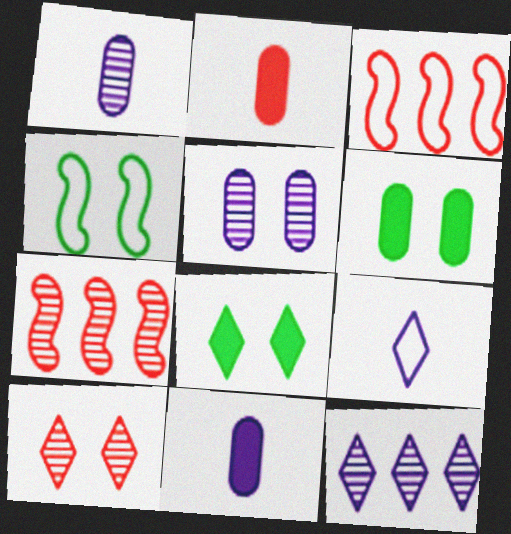[[1, 3, 8], 
[2, 3, 10], 
[2, 4, 12], 
[6, 7, 9]]